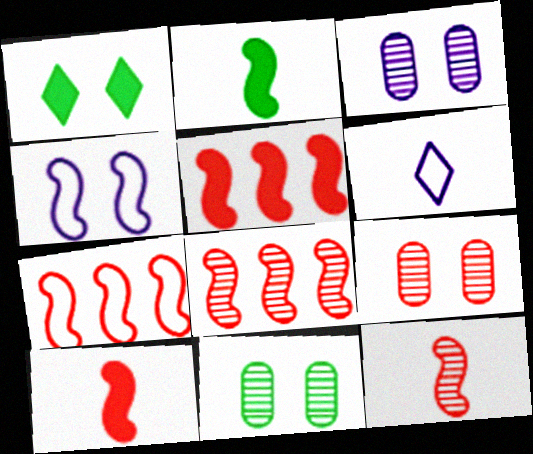[[1, 4, 9], 
[2, 4, 8], 
[3, 9, 11], 
[5, 6, 11], 
[5, 7, 8]]